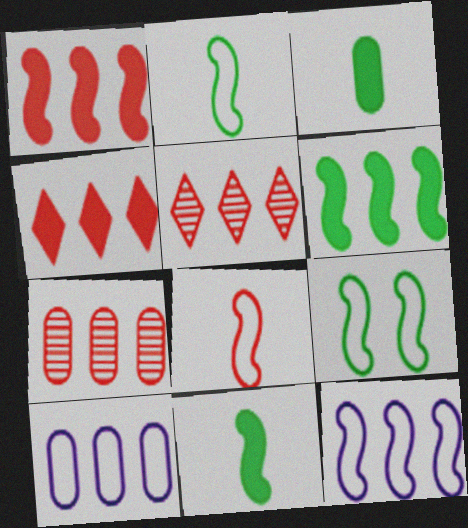[[5, 6, 10], 
[8, 9, 12]]